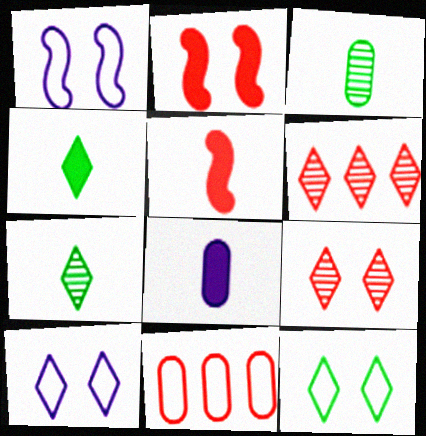[[4, 5, 8], 
[4, 6, 10], 
[5, 9, 11]]